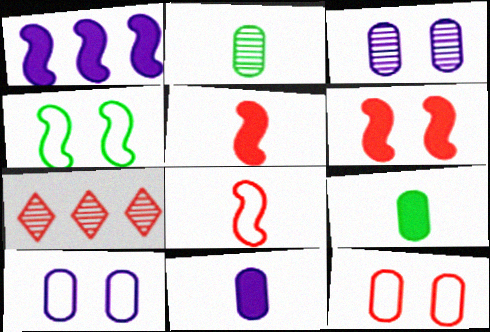[[4, 7, 11], 
[5, 7, 12]]